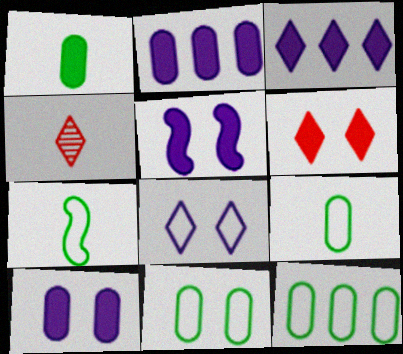[[4, 5, 12], 
[9, 11, 12]]